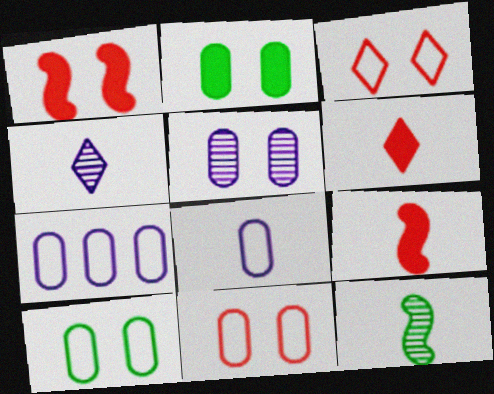[[2, 5, 11], 
[6, 8, 12]]